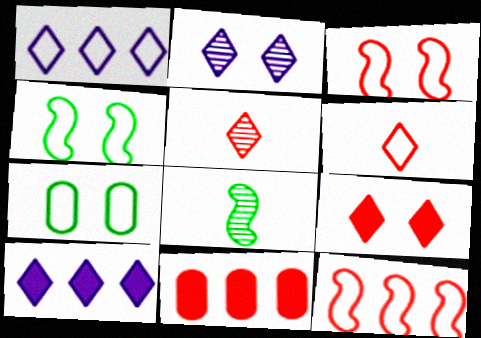[[3, 5, 11]]